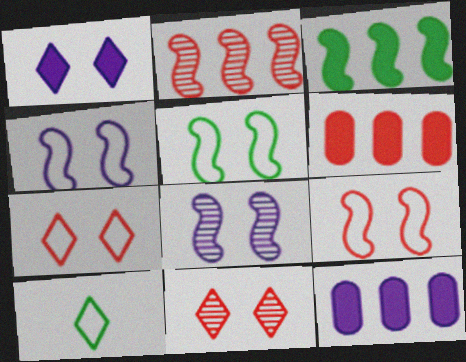[[4, 5, 9], 
[6, 8, 10]]